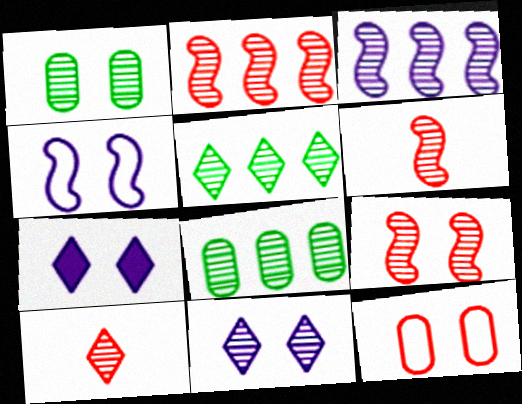[[1, 3, 10], 
[1, 9, 11], 
[2, 6, 9], 
[5, 10, 11], 
[6, 8, 11]]